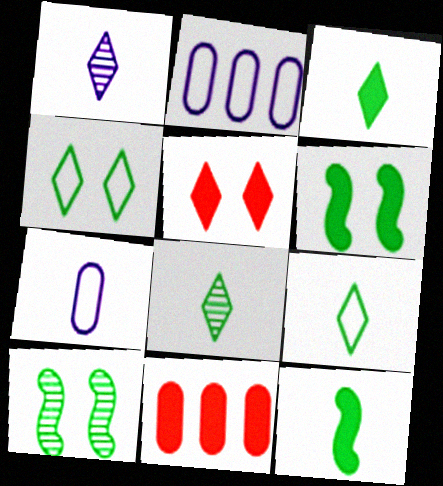[[3, 8, 9]]